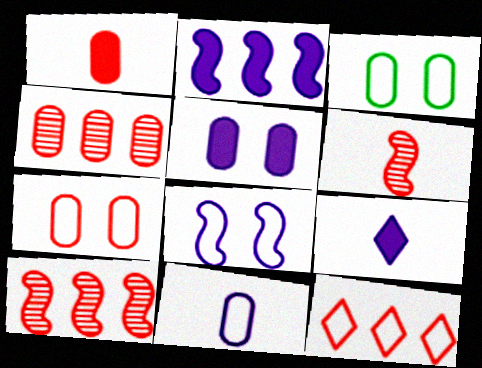[[1, 4, 7], 
[2, 5, 9], 
[3, 9, 10]]